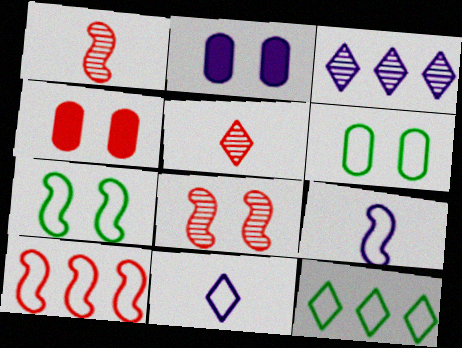[[1, 2, 12], 
[2, 3, 9], 
[4, 5, 10], 
[6, 10, 11], 
[7, 9, 10]]